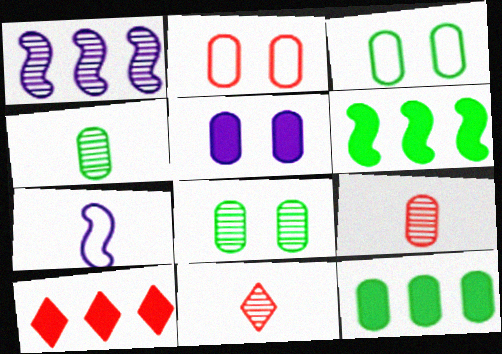[[1, 8, 11], 
[2, 5, 8], 
[3, 4, 12], 
[7, 8, 10]]